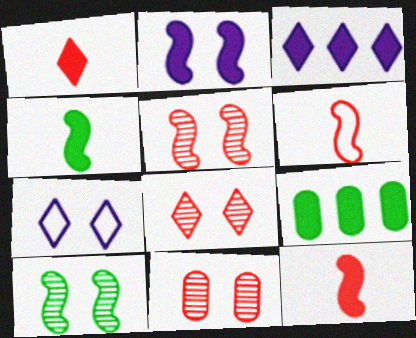[[1, 2, 9], 
[5, 8, 11]]